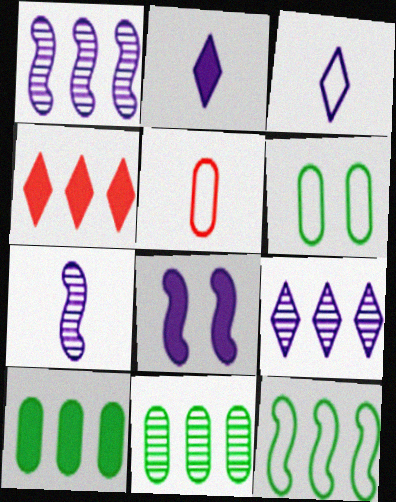[[4, 6, 7]]